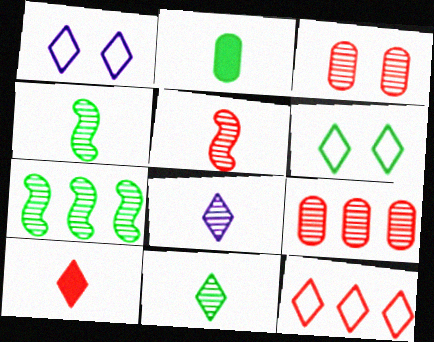[[2, 6, 7], 
[3, 7, 8]]